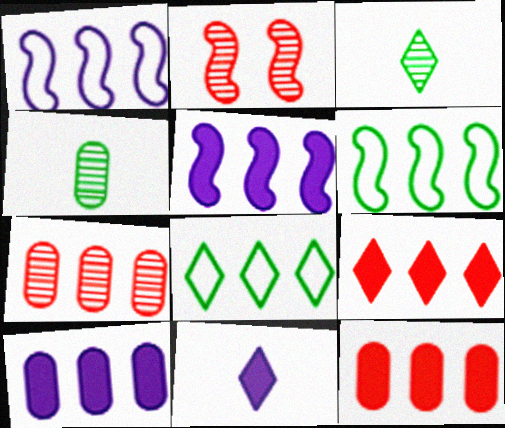[[5, 7, 8]]